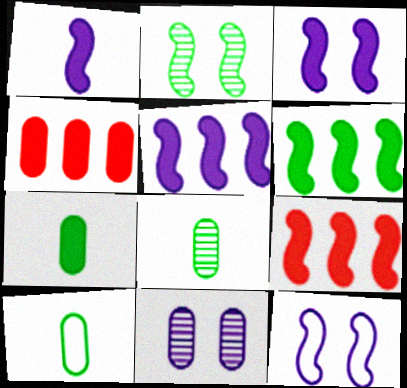[[1, 3, 5], 
[4, 10, 11], 
[5, 6, 9], 
[7, 8, 10]]